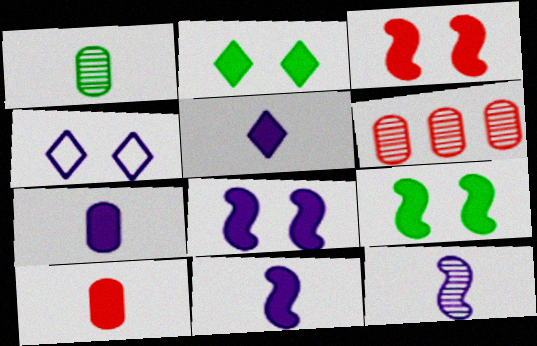[[3, 8, 9], 
[5, 7, 11]]